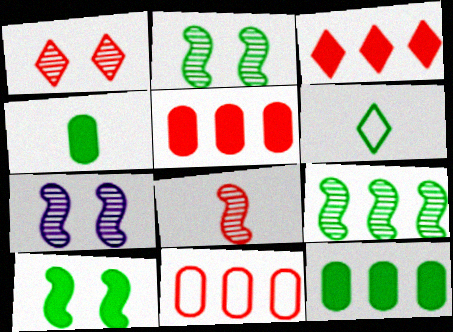[[2, 6, 12], 
[5, 6, 7], 
[7, 8, 9]]